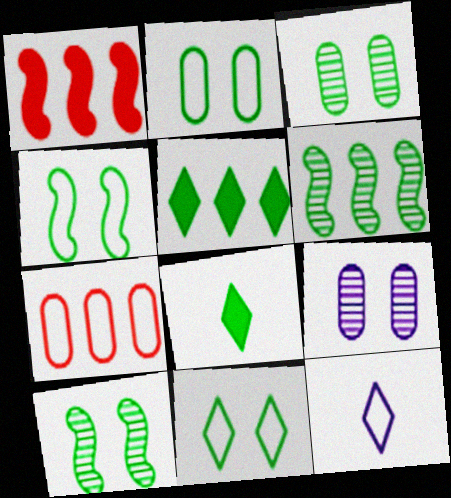[[1, 3, 12], 
[2, 4, 11], 
[2, 6, 8], 
[4, 7, 12]]